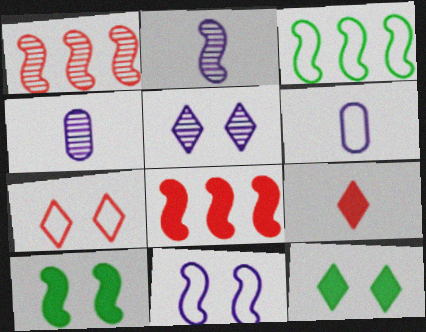[[1, 6, 12], 
[3, 6, 7], 
[5, 7, 12]]